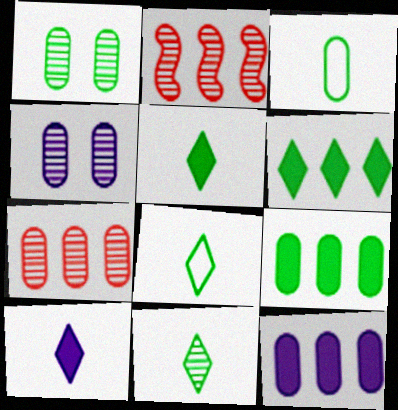[[1, 3, 9], 
[2, 4, 11], 
[5, 8, 11]]